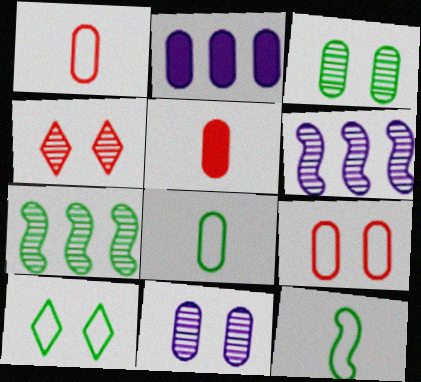[[1, 2, 3], 
[2, 4, 12], 
[5, 6, 10]]